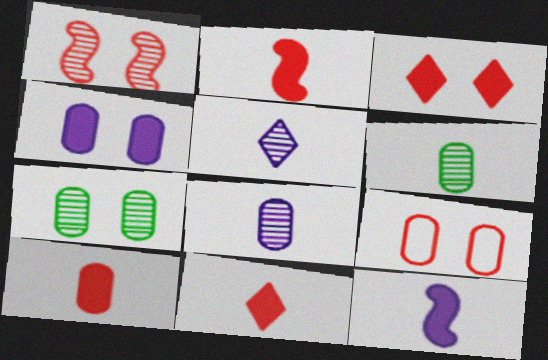[[1, 3, 9], 
[2, 10, 11], 
[4, 7, 9]]